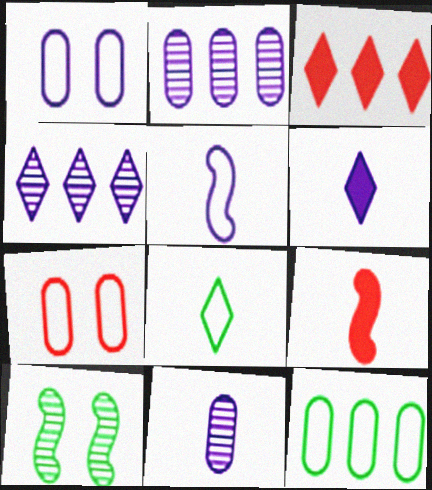[[5, 6, 11], 
[8, 9, 11]]